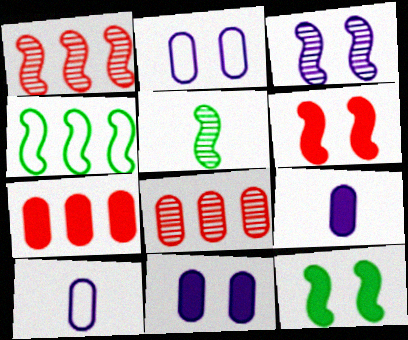[[1, 3, 5], 
[4, 5, 12]]